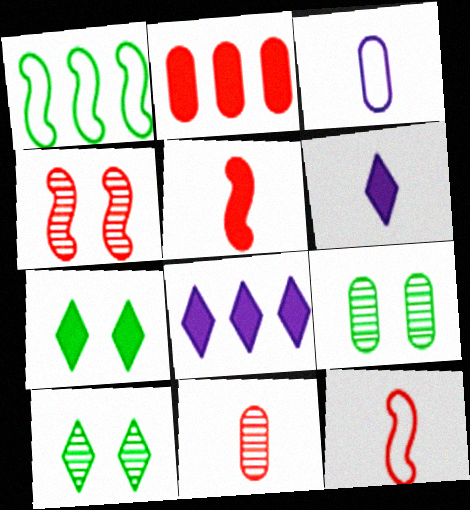[[2, 3, 9], 
[8, 9, 12]]